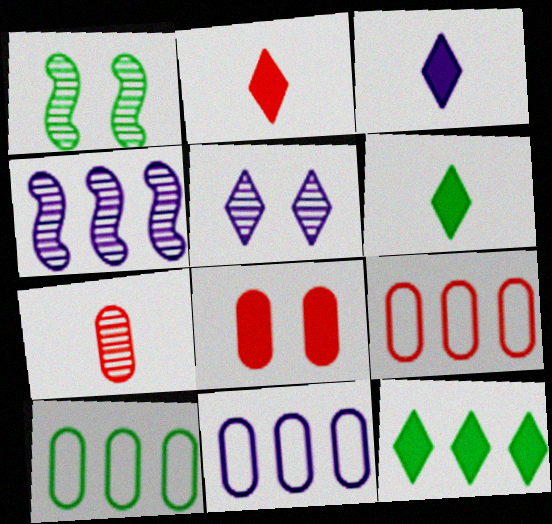[[1, 2, 11], 
[1, 3, 9], 
[1, 6, 10], 
[2, 3, 6], 
[4, 9, 12], 
[7, 8, 9], 
[9, 10, 11]]